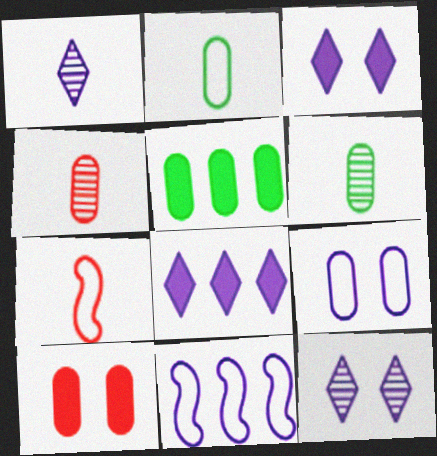[[4, 5, 9], 
[5, 7, 12]]